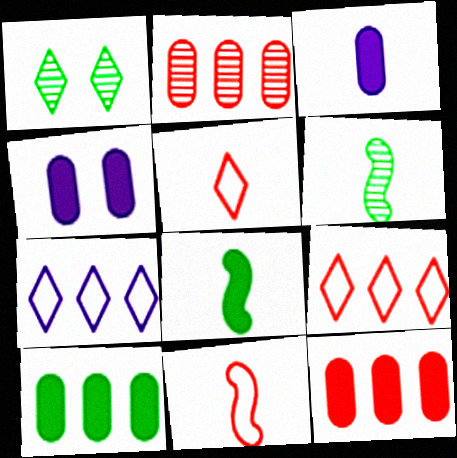[[3, 5, 6], 
[4, 6, 9]]